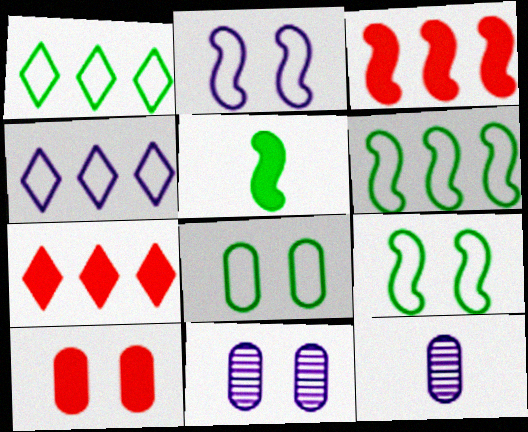[[7, 9, 12], 
[8, 10, 11]]